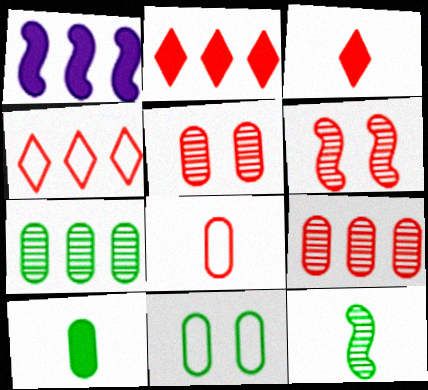[[1, 4, 7], 
[2, 6, 8], 
[7, 10, 11]]